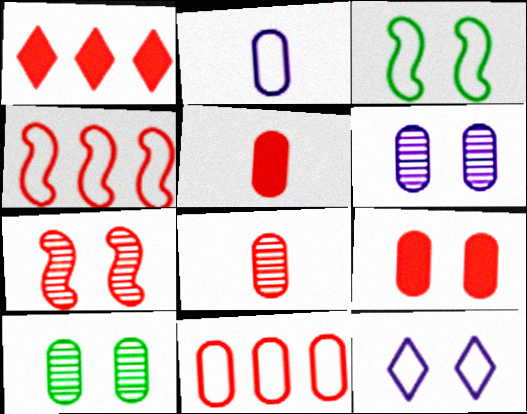[[8, 9, 11]]